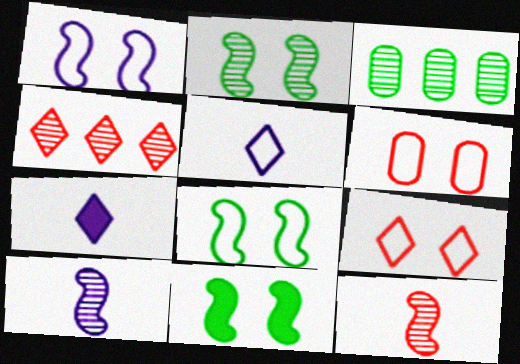[[2, 8, 11]]